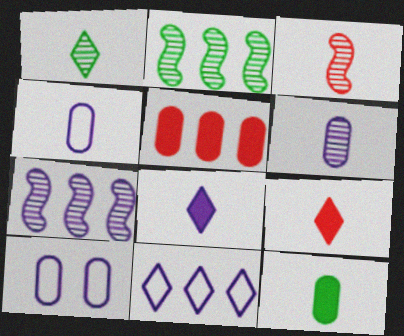[[1, 3, 6], 
[2, 5, 11], 
[2, 9, 10], 
[7, 8, 10]]